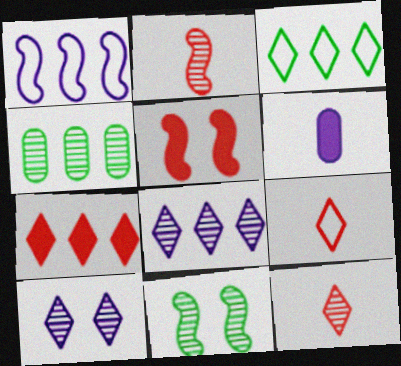[[1, 4, 7], 
[1, 6, 10], 
[2, 4, 10], 
[3, 7, 8]]